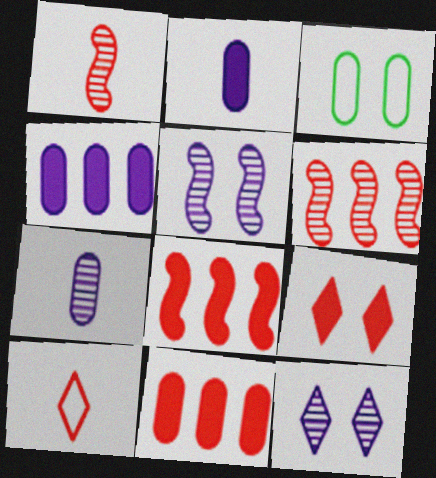[[3, 5, 9], 
[3, 7, 11]]